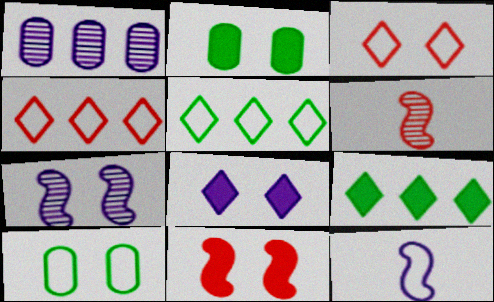[[1, 8, 12], 
[2, 3, 7], 
[2, 8, 11], 
[4, 10, 12]]